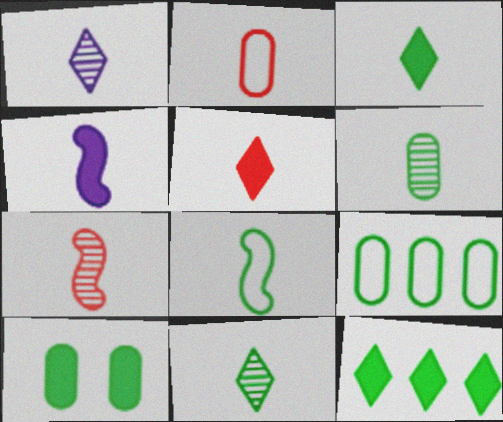[[1, 6, 7], 
[2, 4, 11], 
[2, 5, 7], 
[3, 6, 8], 
[4, 7, 8], 
[6, 9, 10]]